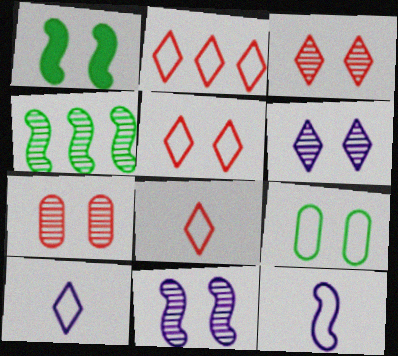[[2, 5, 8], 
[2, 9, 12]]